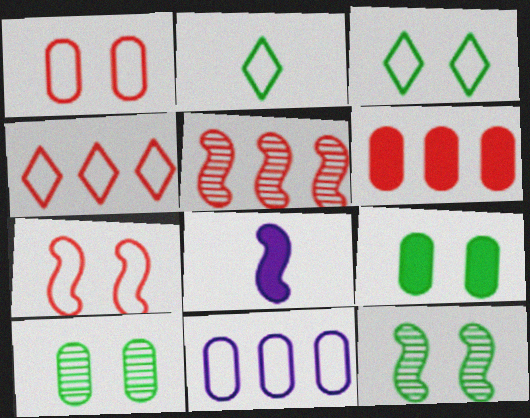[[2, 7, 11], 
[3, 9, 12], 
[4, 5, 6], 
[4, 8, 10]]